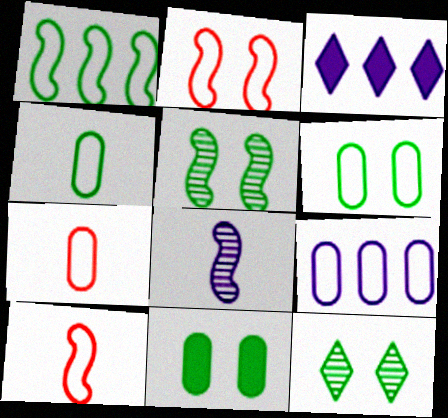[[3, 5, 7], 
[6, 7, 9]]